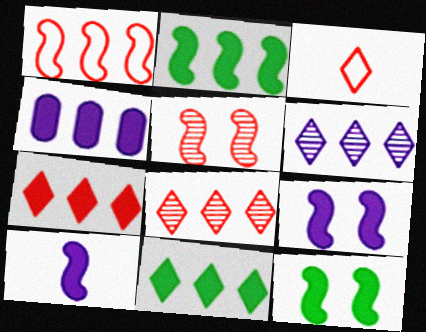[[2, 4, 7]]